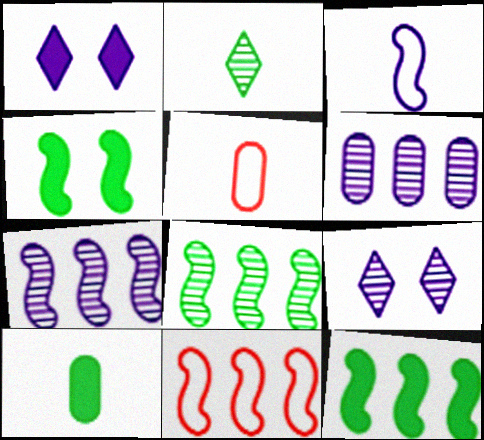[[1, 3, 6], 
[1, 5, 8], 
[5, 9, 12], 
[7, 11, 12], 
[9, 10, 11]]